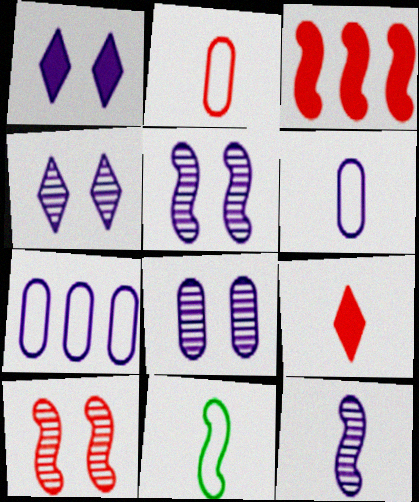[[1, 7, 12], 
[3, 5, 11], 
[4, 5, 8]]